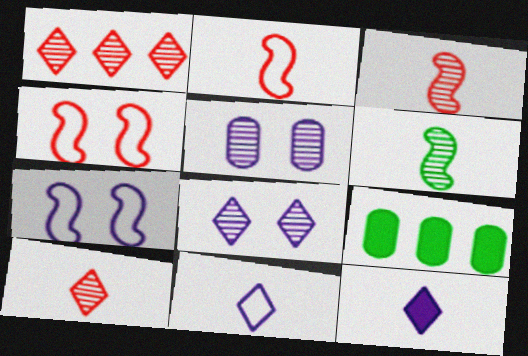[[1, 5, 6], 
[2, 8, 9], 
[7, 9, 10]]